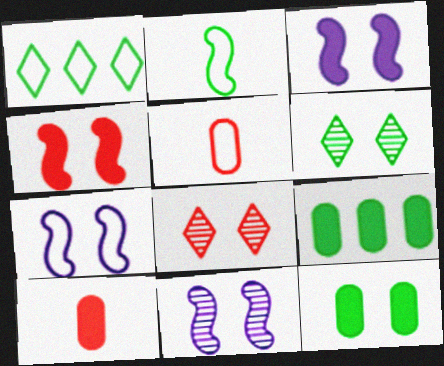[[1, 5, 7], 
[1, 10, 11], 
[2, 6, 9], 
[3, 7, 11], 
[7, 8, 12]]